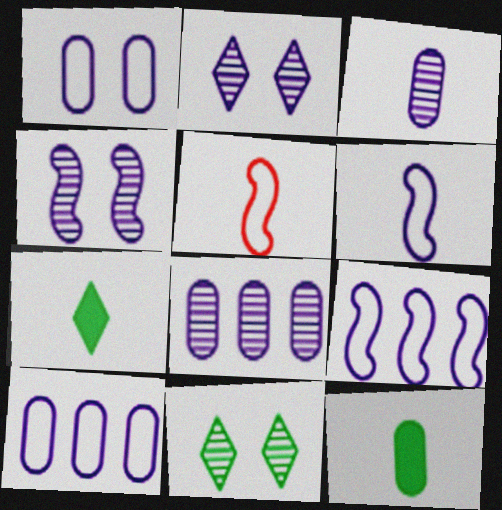[[3, 5, 7]]